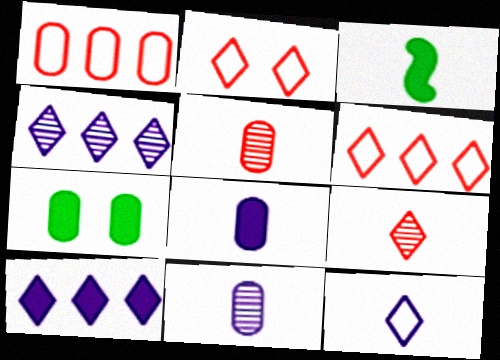[[1, 7, 11], 
[3, 5, 12]]